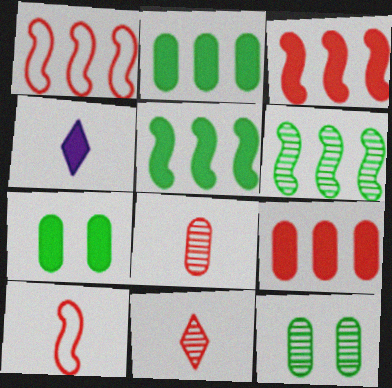[[1, 4, 12], 
[3, 4, 7]]